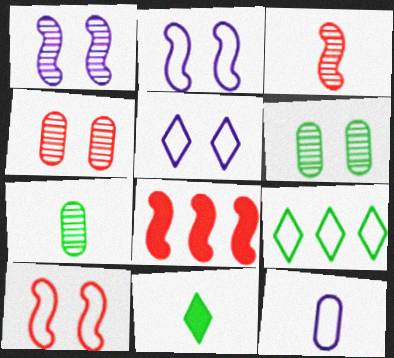[[3, 8, 10], 
[3, 11, 12], 
[5, 7, 8], 
[9, 10, 12]]